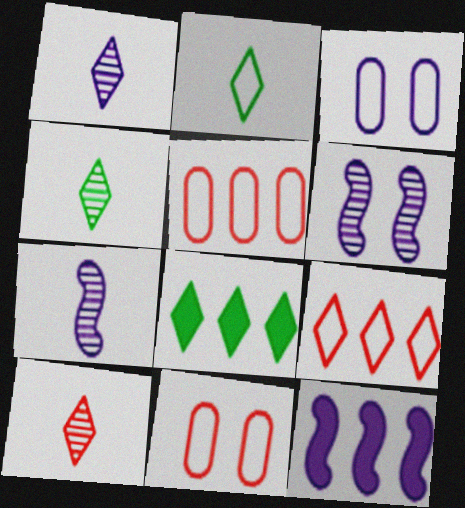[[1, 3, 12], 
[1, 4, 10], 
[4, 11, 12], 
[7, 8, 11]]